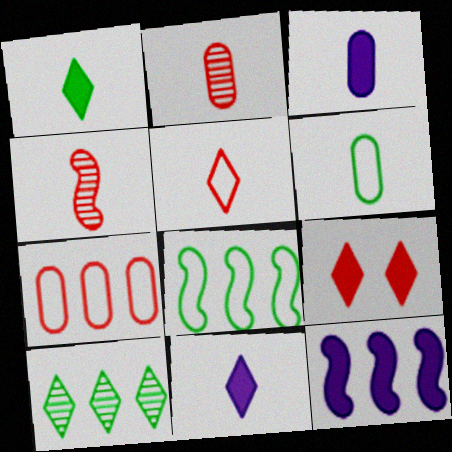[[2, 3, 6], 
[4, 6, 11], 
[4, 7, 9], 
[7, 10, 12]]